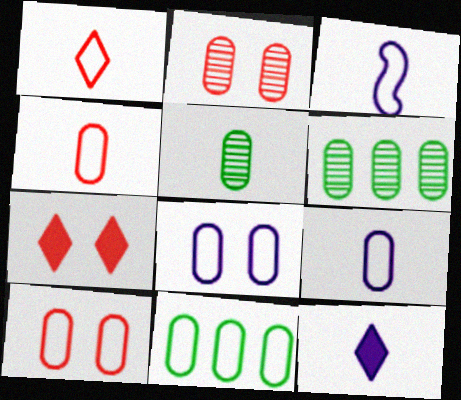[[3, 6, 7], 
[4, 8, 11], 
[9, 10, 11]]